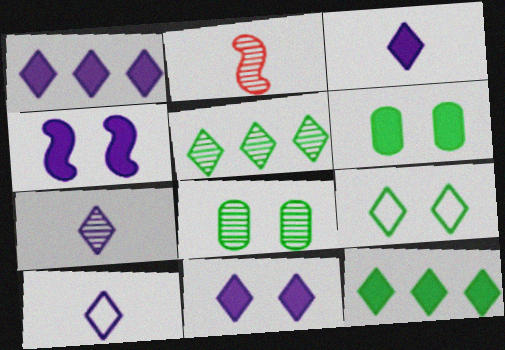[[1, 3, 11], 
[3, 7, 10]]